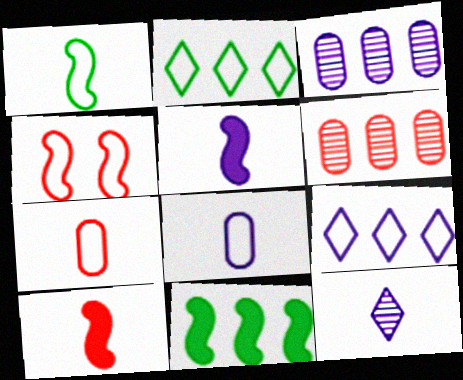[[2, 4, 8], 
[5, 8, 12], 
[6, 9, 11]]